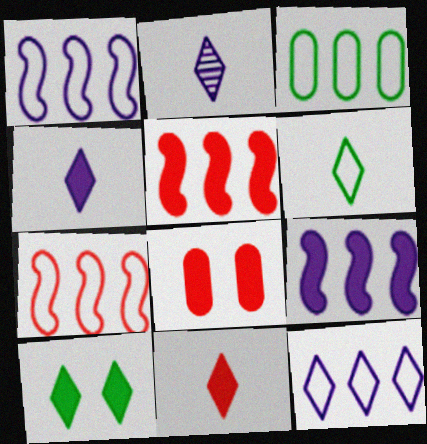[[2, 6, 11], 
[3, 7, 12], 
[5, 8, 11]]